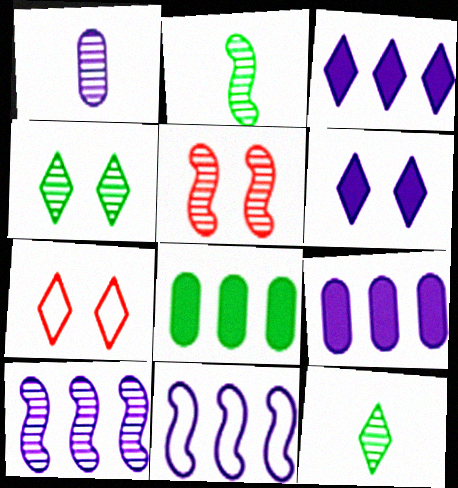[[1, 6, 11], 
[2, 5, 10], 
[2, 7, 9], 
[3, 7, 12], 
[4, 6, 7]]